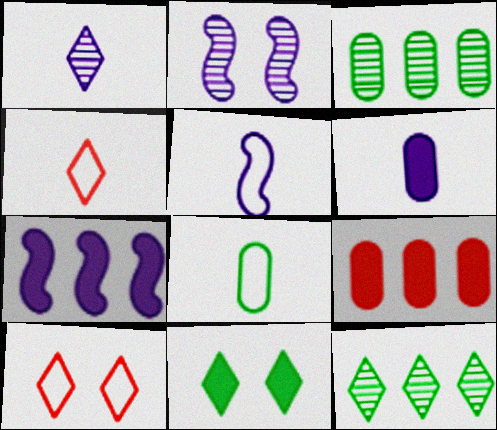[[1, 5, 6], 
[2, 5, 7], 
[4, 5, 8]]